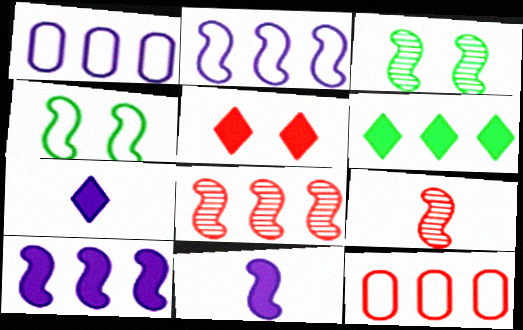[[1, 6, 8], 
[3, 7, 12], 
[4, 8, 11], 
[4, 9, 10], 
[5, 6, 7], 
[5, 9, 12]]